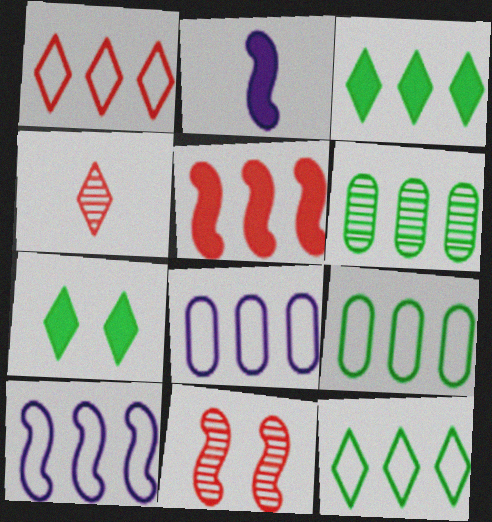[[1, 9, 10]]